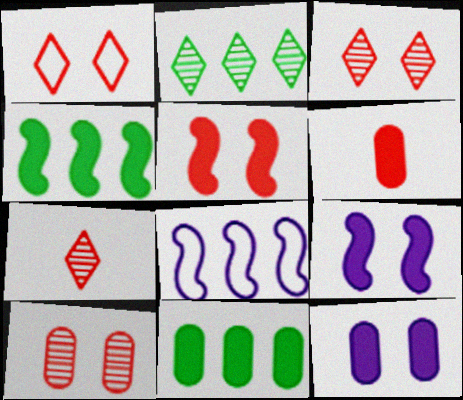[[1, 5, 10], 
[6, 11, 12]]